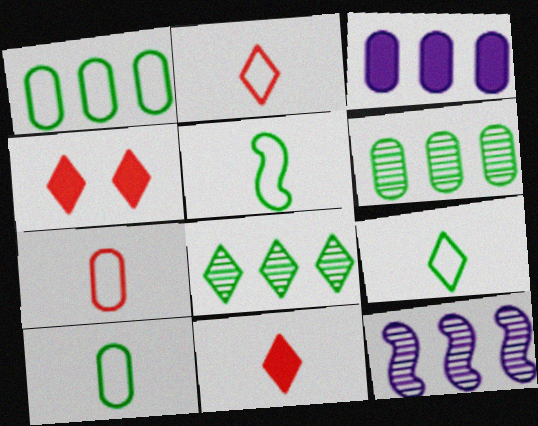[[4, 10, 12], 
[5, 9, 10]]